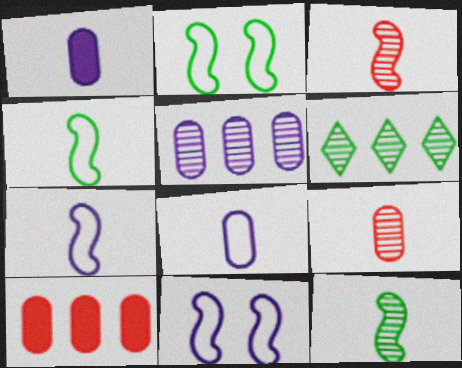[]